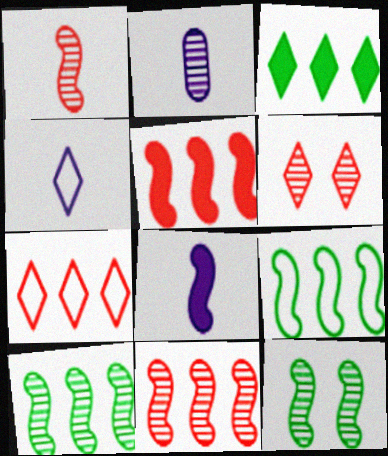[[2, 4, 8], 
[2, 6, 10], 
[3, 4, 6]]